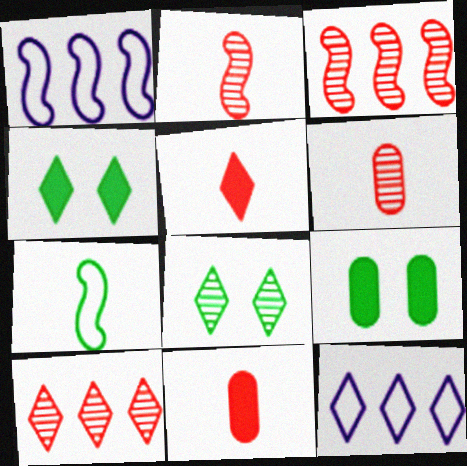[[1, 4, 6], 
[1, 8, 11], 
[2, 9, 12], 
[5, 8, 12]]